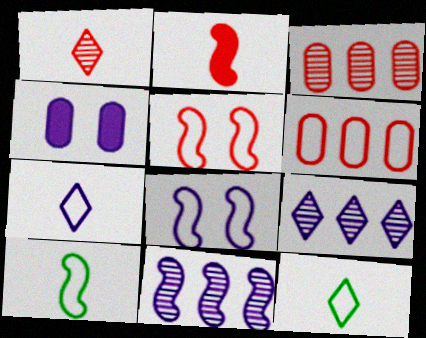[[4, 7, 11], 
[6, 8, 12]]